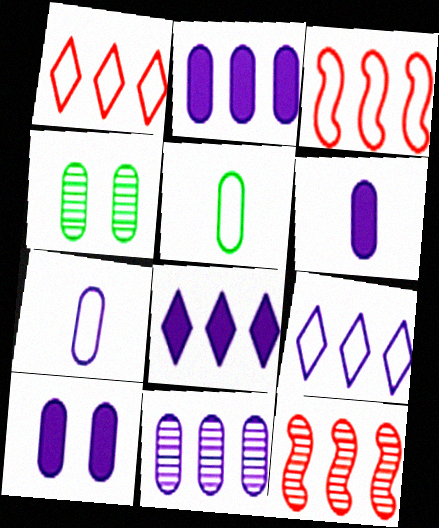[[2, 6, 10], 
[7, 10, 11]]